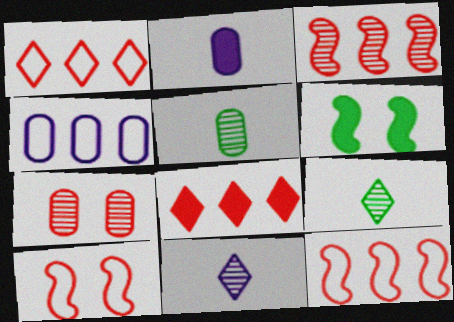[[2, 6, 8]]